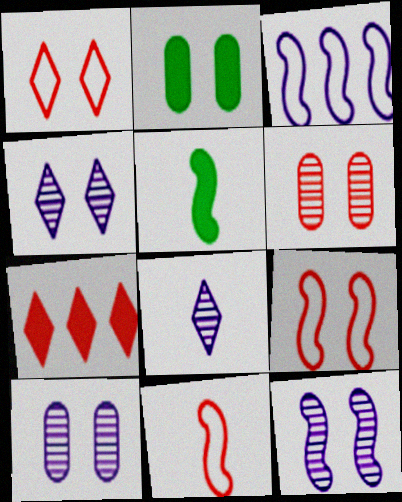[[1, 2, 12], 
[2, 4, 9], 
[4, 10, 12], 
[6, 7, 11]]